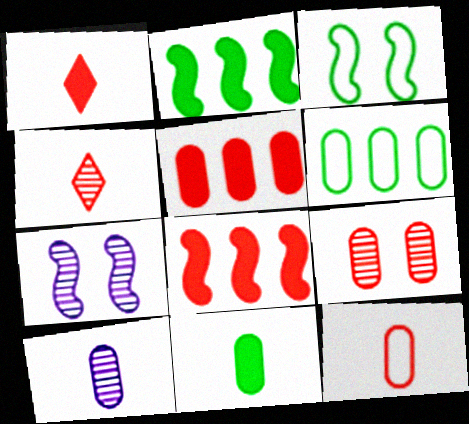[[1, 6, 7], 
[5, 9, 12], 
[10, 11, 12]]